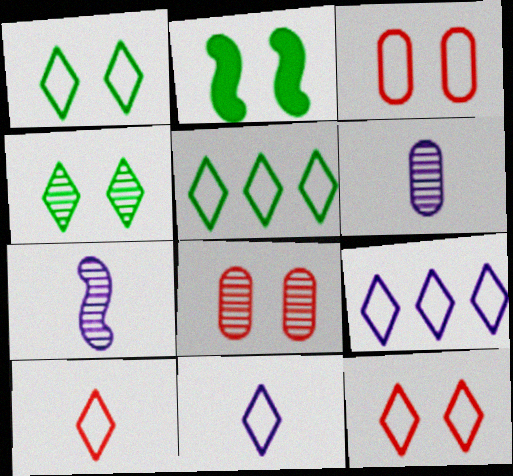[[1, 9, 10], 
[5, 11, 12]]